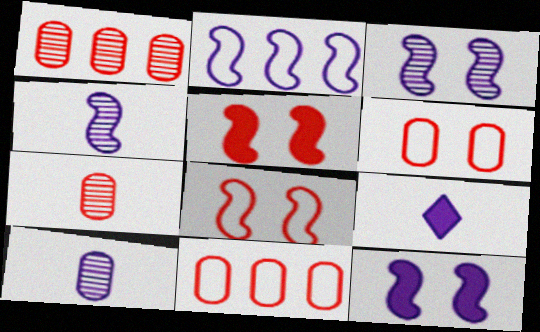[[2, 4, 12]]